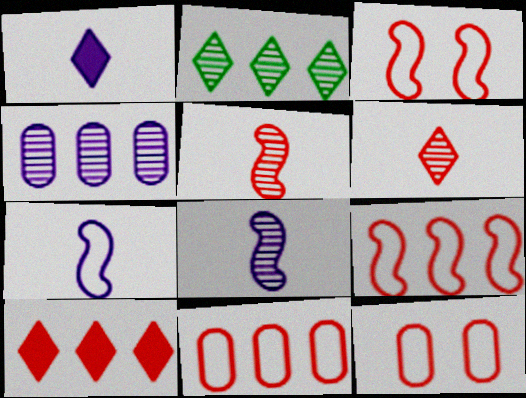[[5, 10, 12]]